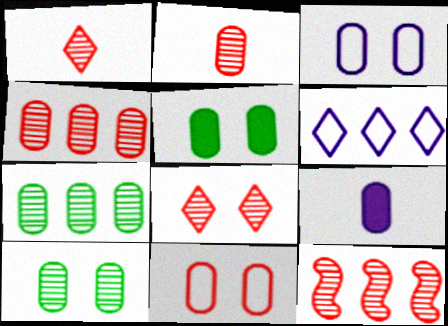[[2, 8, 12], 
[7, 9, 11]]